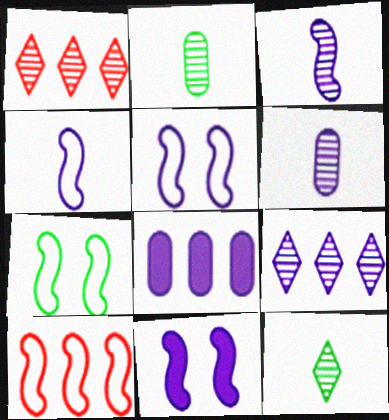[[4, 7, 10]]